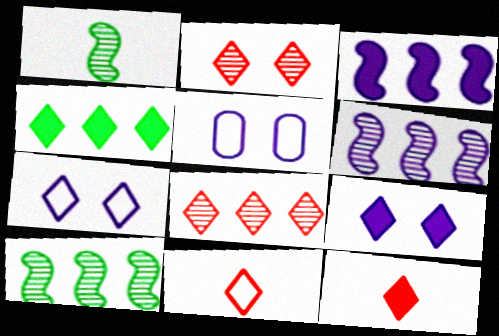[[4, 9, 12], 
[5, 10, 12]]